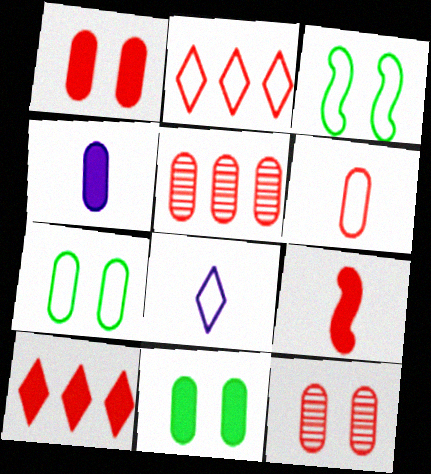[[1, 5, 6], 
[1, 9, 10], 
[2, 9, 12], 
[4, 5, 7]]